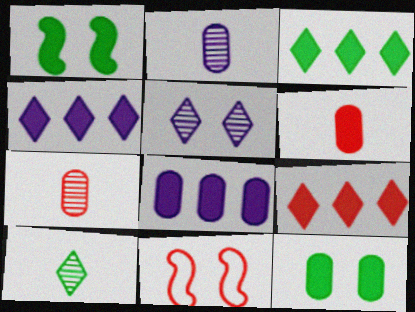[[1, 4, 6], 
[2, 3, 11], 
[3, 4, 9], 
[5, 11, 12], 
[6, 8, 12], 
[7, 9, 11], 
[8, 10, 11]]